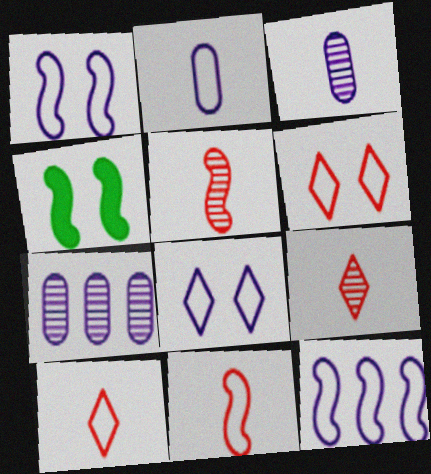[[2, 8, 12], 
[4, 5, 12], 
[4, 7, 10]]